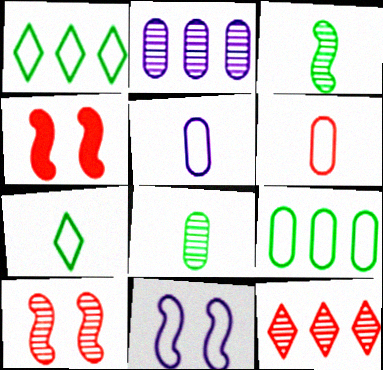[[1, 6, 11], 
[2, 4, 7], 
[4, 6, 12]]